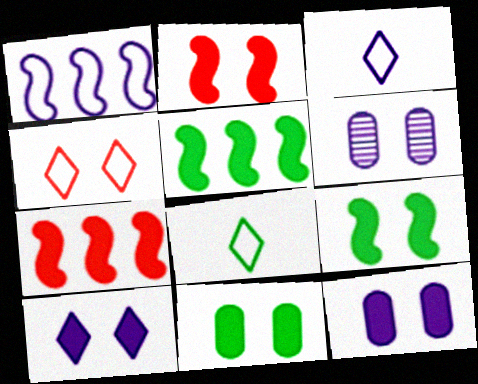[[2, 10, 11], 
[4, 6, 9], 
[6, 7, 8]]